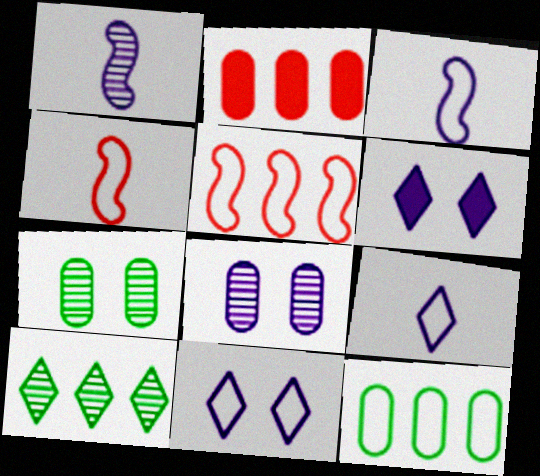[[4, 11, 12]]